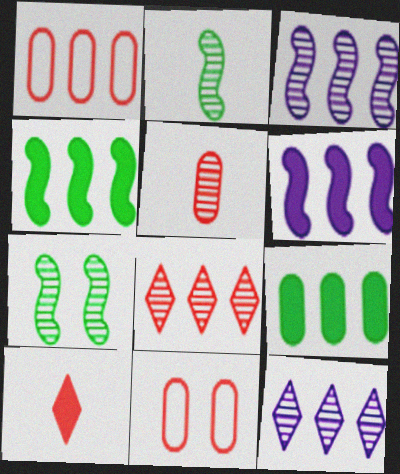[[1, 4, 12], 
[5, 7, 12]]